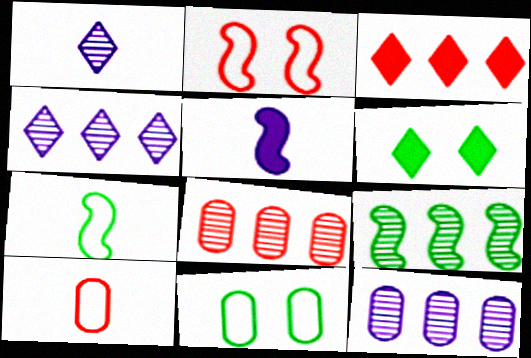[[2, 5, 9], 
[4, 8, 9]]